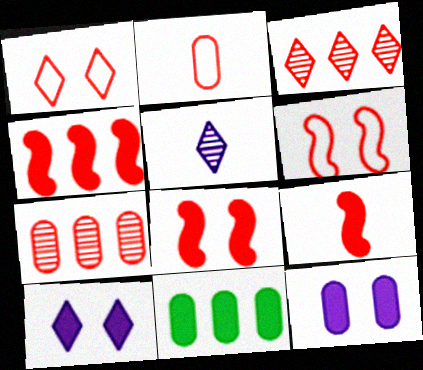[[1, 7, 9], 
[2, 3, 8], 
[4, 8, 9], 
[5, 6, 11], 
[9, 10, 11]]